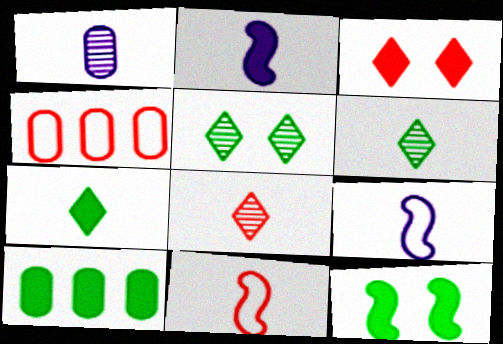[[1, 7, 11], 
[2, 3, 10], 
[2, 4, 5], 
[7, 10, 12]]